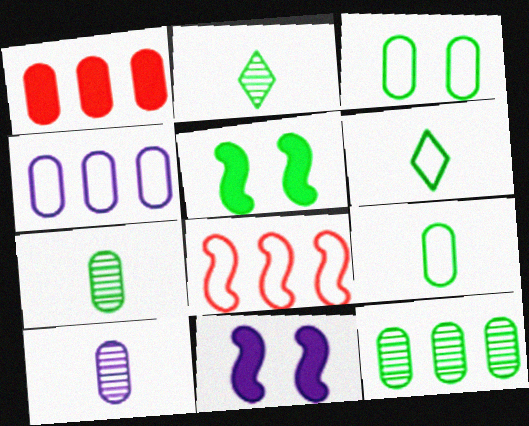[[1, 3, 10], 
[1, 4, 12], 
[5, 6, 12]]